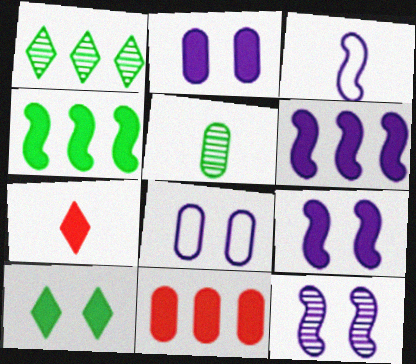[[2, 4, 7], 
[3, 5, 7], 
[3, 6, 12], 
[5, 8, 11]]